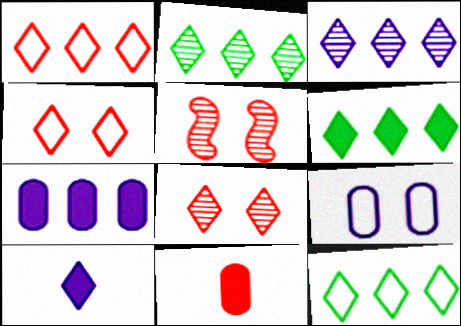[[1, 3, 6], 
[1, 5, 11], 
[2, 4, 10], 
[2, 6, 12], 
[8, 10, 12]]